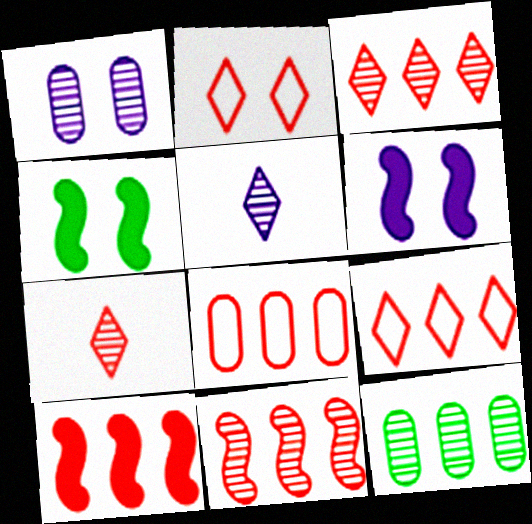[[1, 2, 4], 
[3, 8, 10], 
[4, 5, 8]]